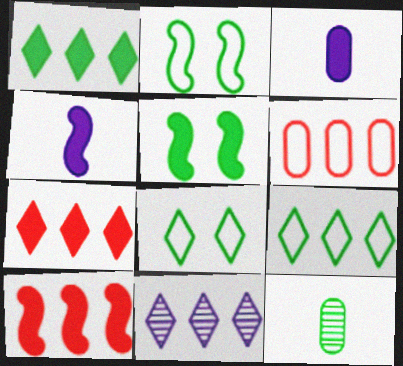[[1, 2, 12], 
[3, 5, 7], 
[4, 5, 10], 
[5, 9, 12], 
[7, 9, 11]]